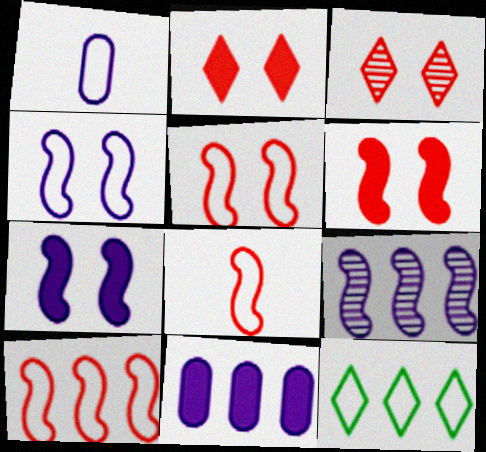[[1, 5, 12], 
[5, 8, 10]]